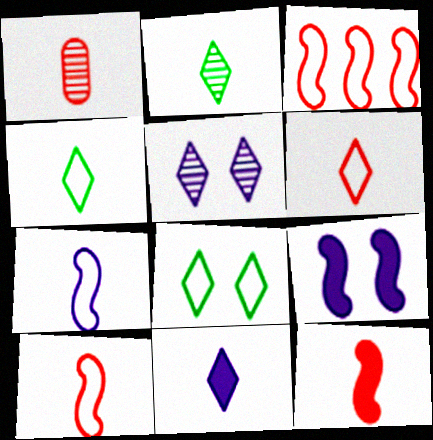[[1, 6, 12], 
[2, 6, 11]]